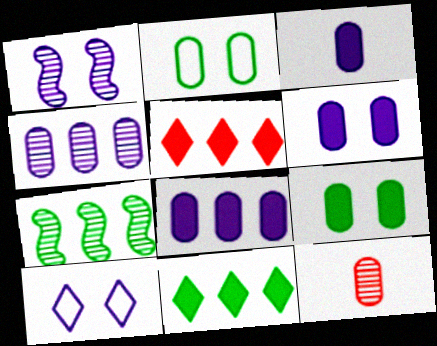[[1, 6, 10], 
[2, 8, 12], 
[3, 6, 8]]